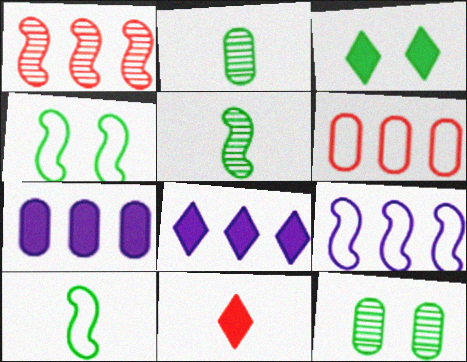[[3, 4, 12], 
[3, 8, 11], 
[9, 11, 12]]